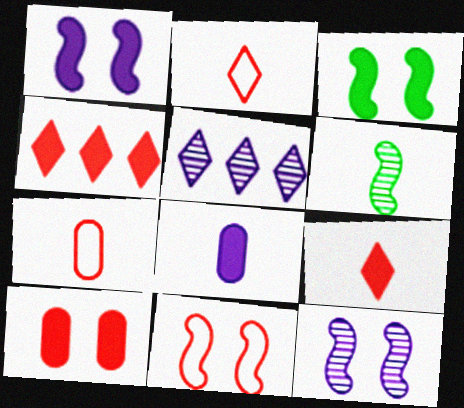[[2, 6, 8], 
[3, 4, 8], 
[3, 5, 7], 
[3, 11, 12]]